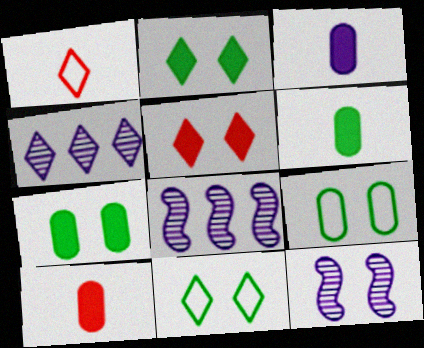[[1, 2, 4], 
[1, 7, 8], 
[3, 6, 10], 
[5, 9, 12], 
[8, 10, 11]]